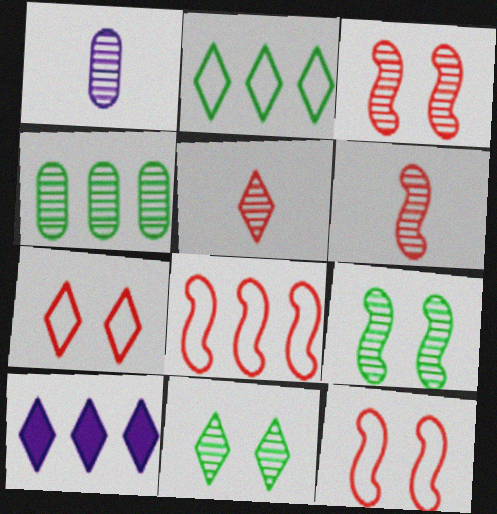[[4, 8, 10]]